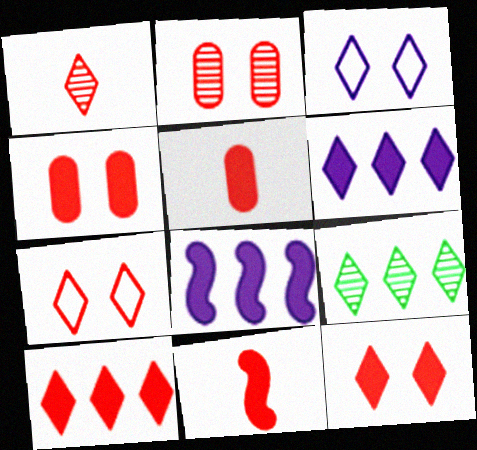[[1, 7, 10], 
[4, 10, 11]]